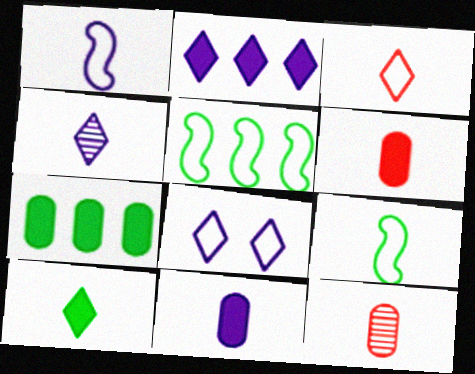[[1, 4, 11], 
[1, 10, 12], 
[2, 4, 8], 
[3, 4, 10], 
[4, 6, 9]]